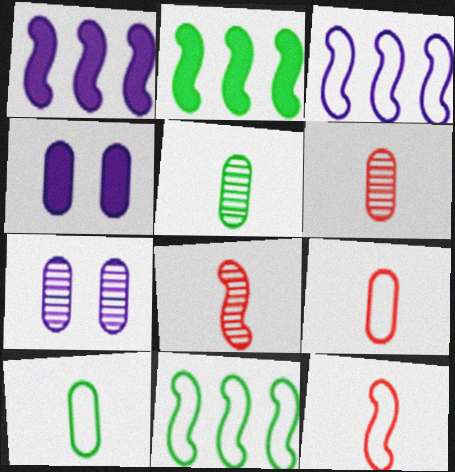[]